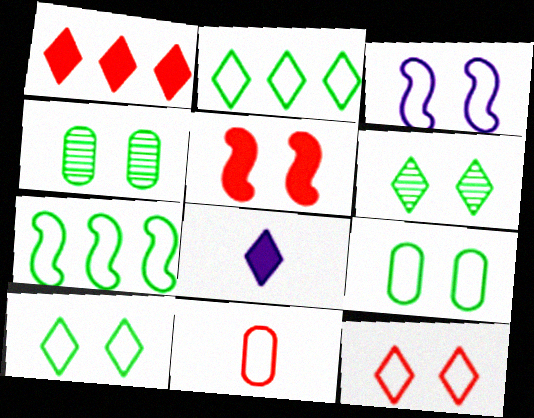[[2, 3, 11], 
[3, 9, 12]]